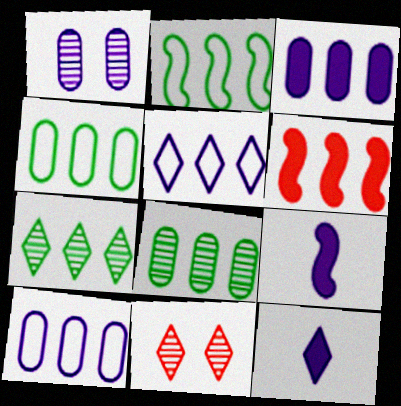[[1, 5, 9], 
[4, 9, 11], 
[5, 6, 8], 
[6, 7, 10]]